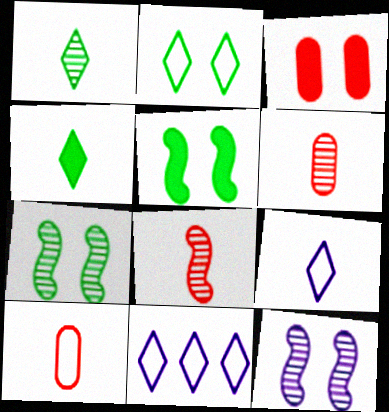[[2, 3, 12], 
[5, 6, 11]]